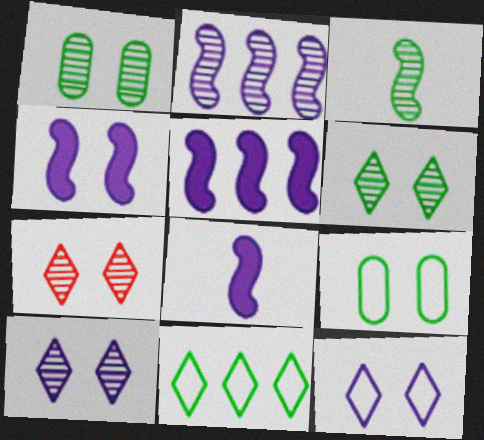[[4, 5, 8], 
[4, 7, 9], 
[6, 7, 10]]